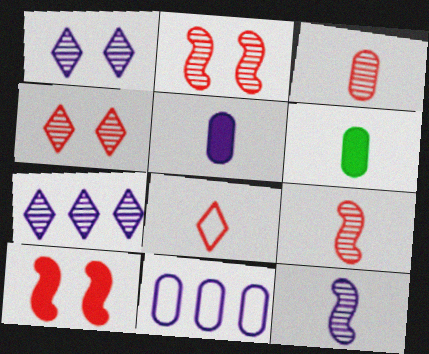[[6, 8, 12]]